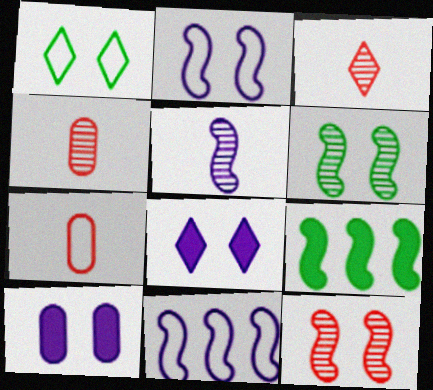[[1, 7, 11], 
[1, 10, 12]]